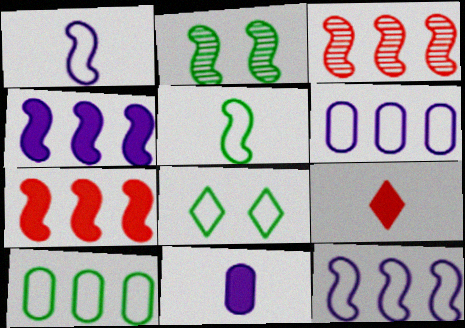[[1, 2, 7], 
[2, 6, 9], 
[3, 8, 11], 
[5, 8, 10]]